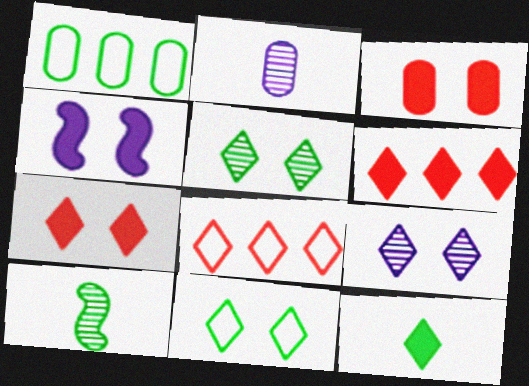[[1, 2, 3], 
[7, 9, 11], 
[8, 9, 12]]